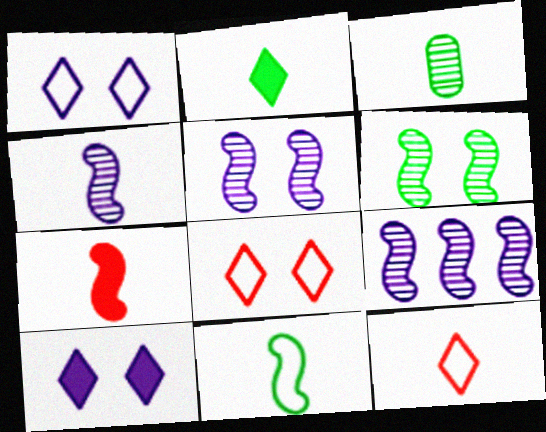[[2, 3, 11], 
[4, 5, 9], 
[4, 7, 11]]